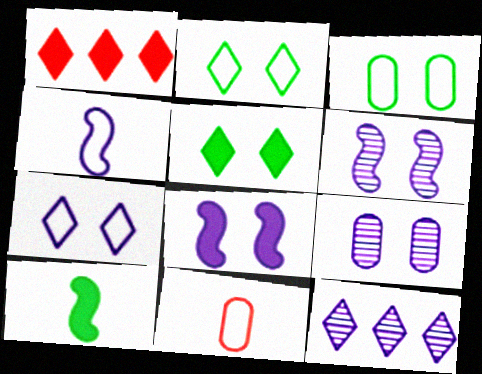[[7, 8, 9]]